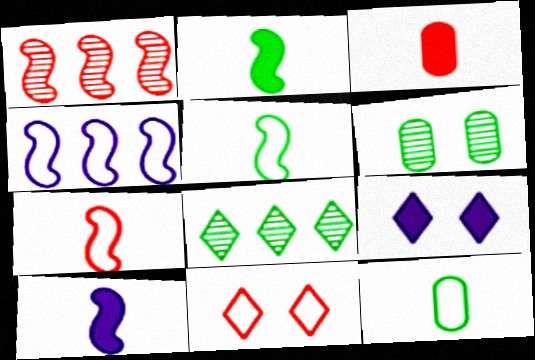[[1, 3, 11], 
[1, 9, 12], 
[4, 11, 12]]